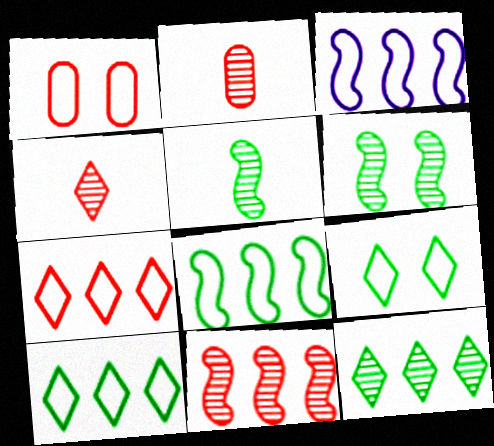[]